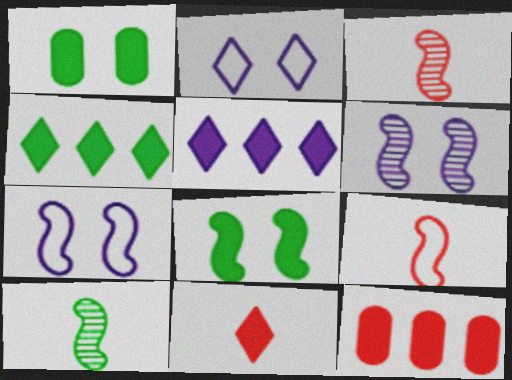[[2, 10, 12]]